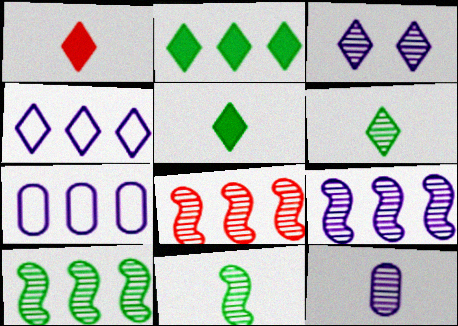[[2, 7, 8], 
[3, 9, 12], 
[8, 9, 10]]